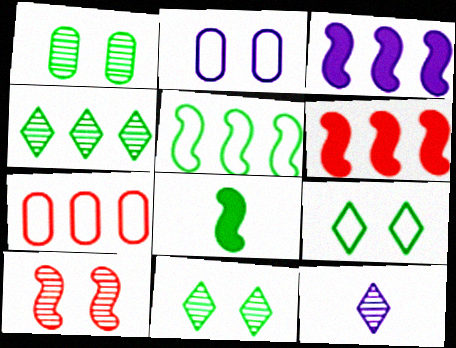[[2, 3, 12], 
[3, 4, 7]]